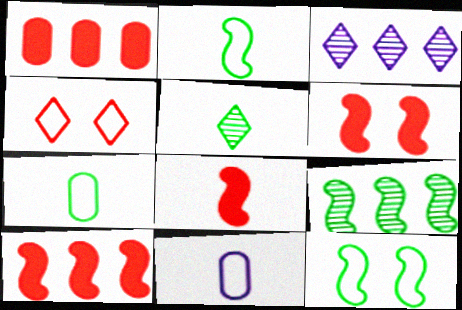[[3, 6, 7], 
[5, 8, 11], 
[6, 8, 10]]